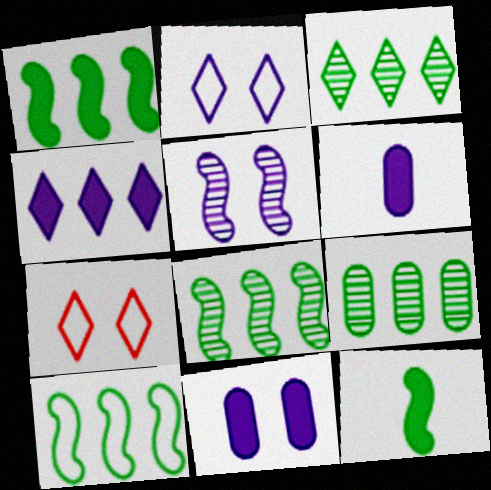[[1, 8, 10], 
[2, 5, 11], 
[3, 8, 9], 
[6, 7, 8]]